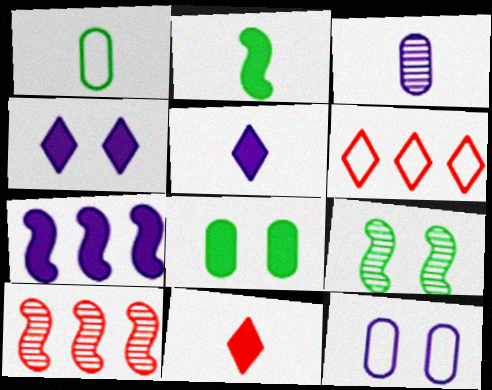[[1, 4, 10], 
[7, 8, 11]]